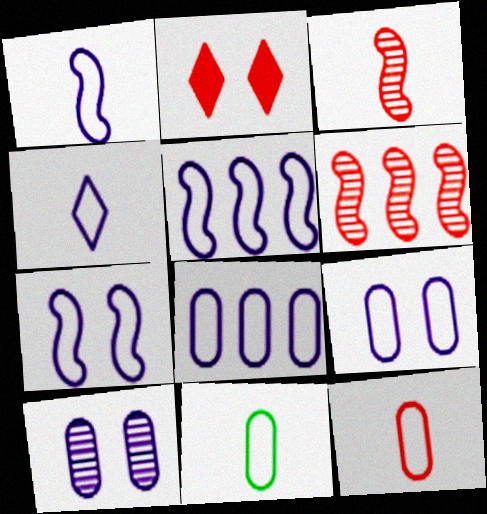[[1, 5, 7], 
[2, 6, 12], 
[4, 5, 9], 
[4, 7, 8]]